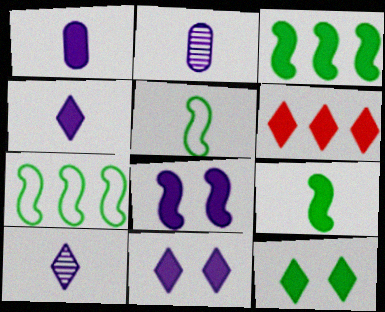[[4, 6, 12]]